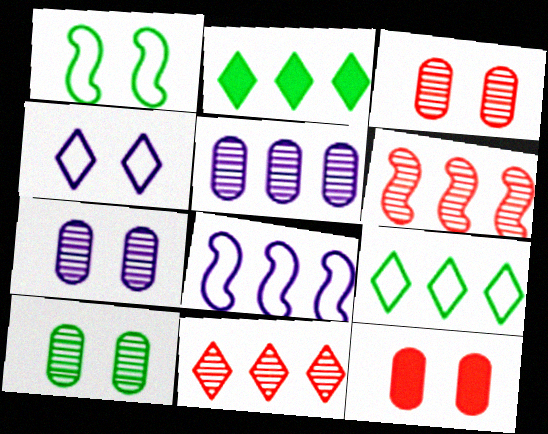[[3, 7, 10]]